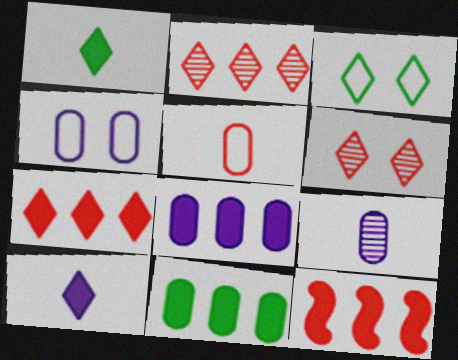[[2, 3, 10], 
[3, 9, 12], 
[4, 8, 9], 
[5, 6, 12]]